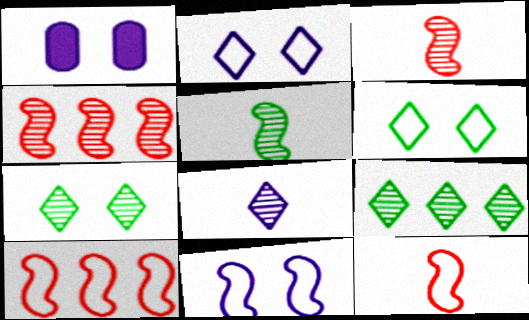[[1, 9, 12]]